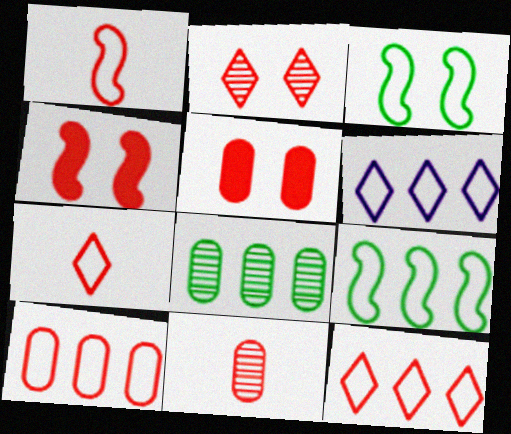[[4, 11, 12], 
[5, 10, 11], 
[6, 9, 10]]